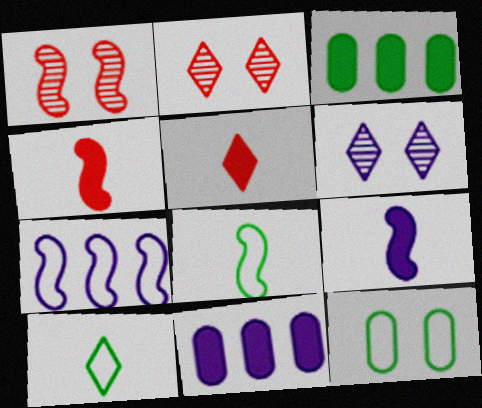[[1, 10, 11], 
[2, 8, 11]]